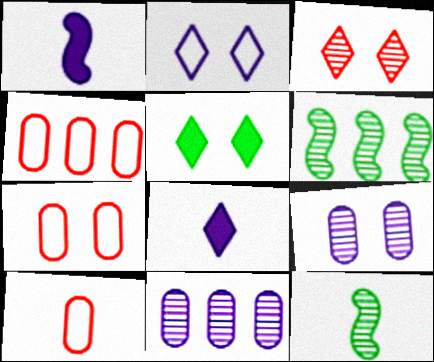[[1, 2, 11], 
[2, 3, 5], 
[3, 11, 12], 
[4, 7, 10], 
[6, 7, 8], 
[8, 10, 12]]